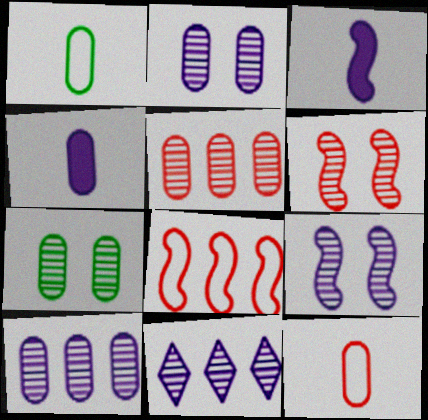[]